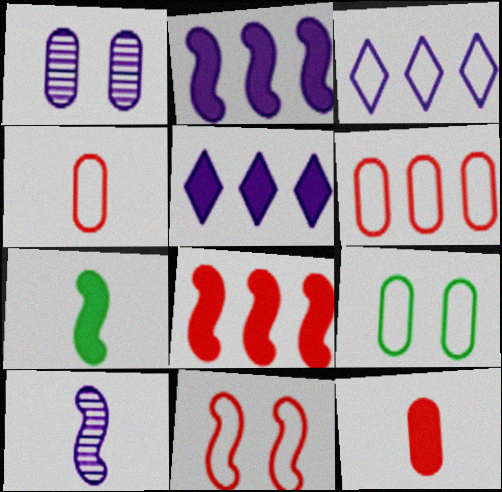[]